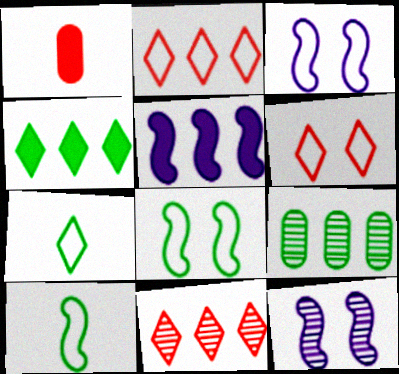[[2, 5, 9]]